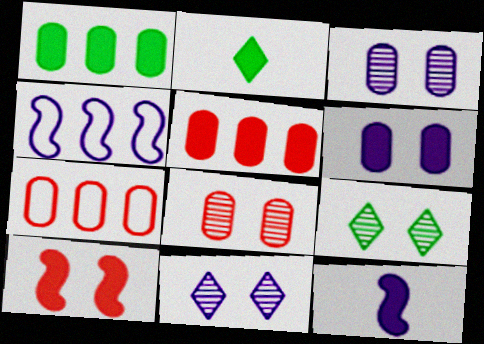[[2, 4, 8], 
[7, 9, 12]]